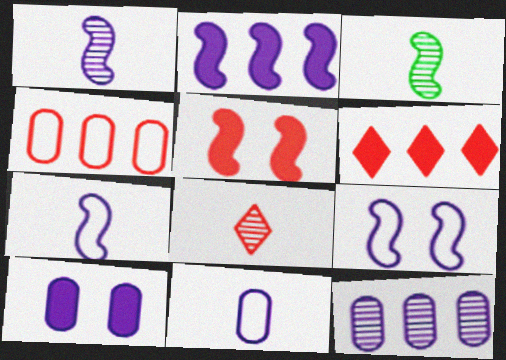[[1, 2, 9], 
[4, 5, 8], 
[10, 11, 12]]